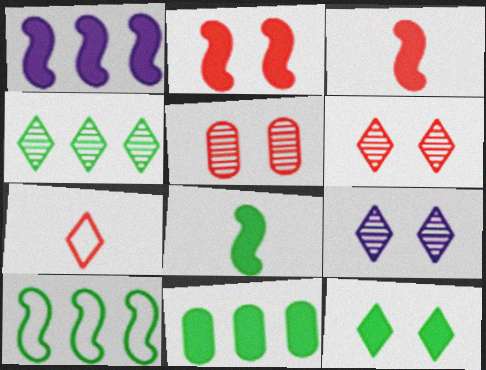[[1, 2, 8], 
[4, 10, 11], 
[8, 11, 12]]